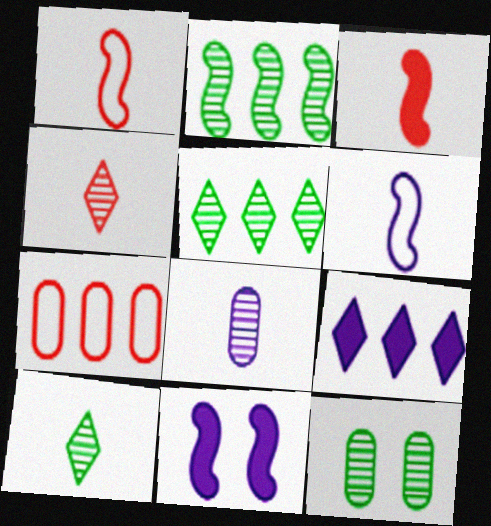[[1, 2, 11], 
[1, 9, 12], 
[2, 7, 9], 
[2, 10, 12], 
[7, 10, 11]]